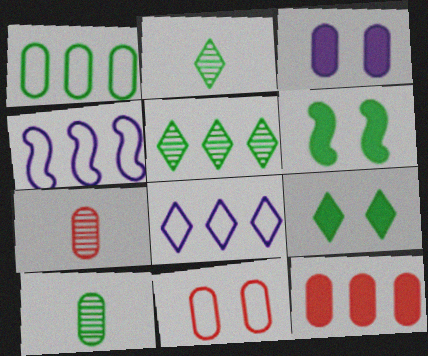[[1, 2, 6], 
[1, 3, 7], 
[4, 5, 12], 
[4, 7, 9], 
[6, 7, 8], 
[7, 11, 12]]